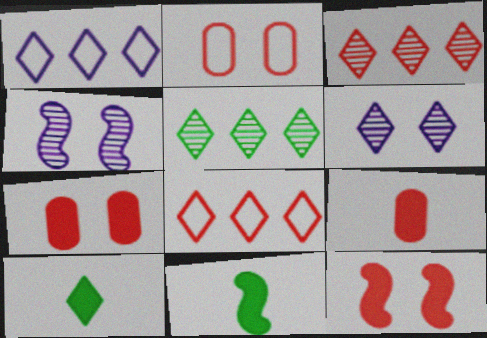[[6, 8, 10]]